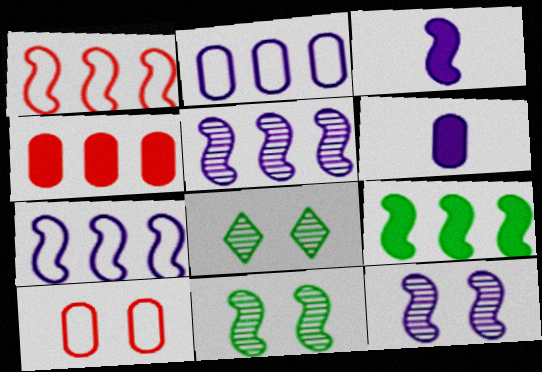[[1, 3, 11], 
[1, 5, 9], 
[1, 6, 8], 
[3, 7, 12]]